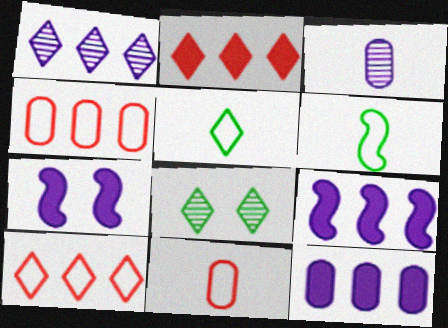[[8, 9, 11]]